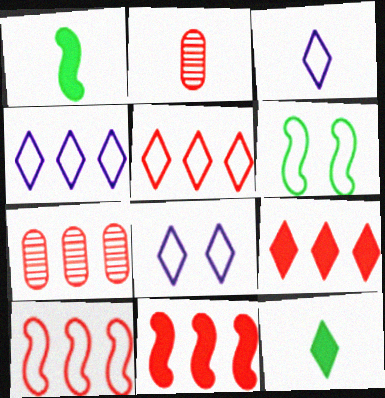[[1, 2, 3], 
[1, 7, 8], 
[3, 4, 8], 
[5, 7, 11], 
[7, 9, 10]]